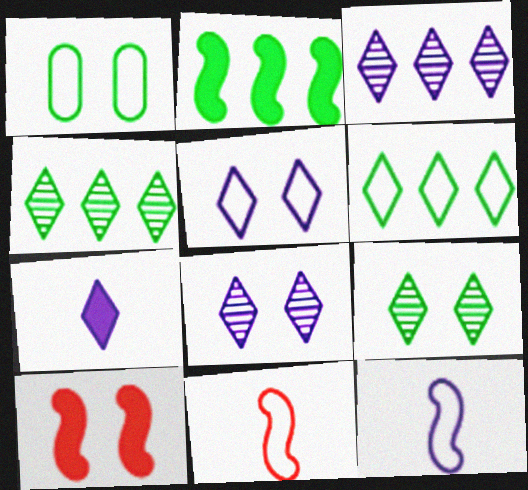[[1, 8, 10], 
[3, 5, 7]]